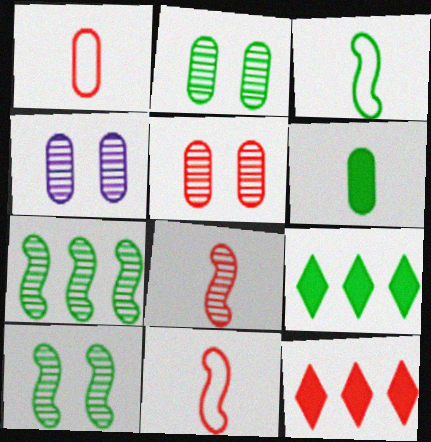[[2, 3, 9], 
[2, 4, 5], 
[3, 4, 12], 
[4, 9, 11], 
[5, 11, 12]]